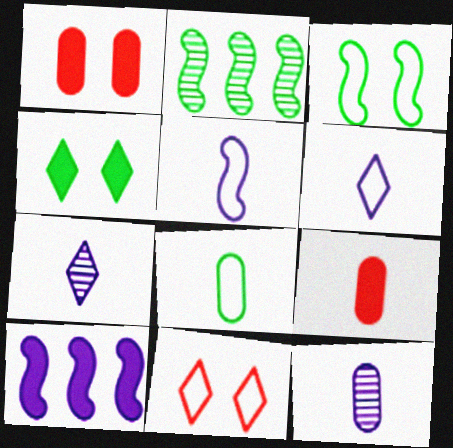[[1, 2, 6], 
[2, 4, 8], 
[4, 9, 10], 
[8, 9, 12]]